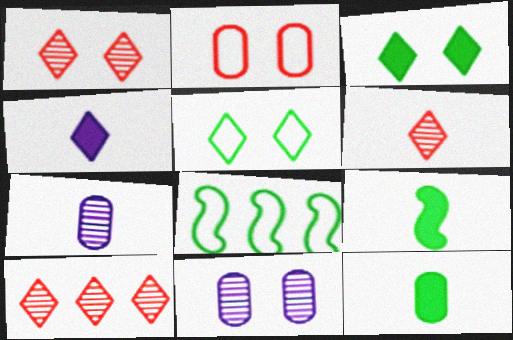[[1, 6, 10], 
[4, 5, 10]]